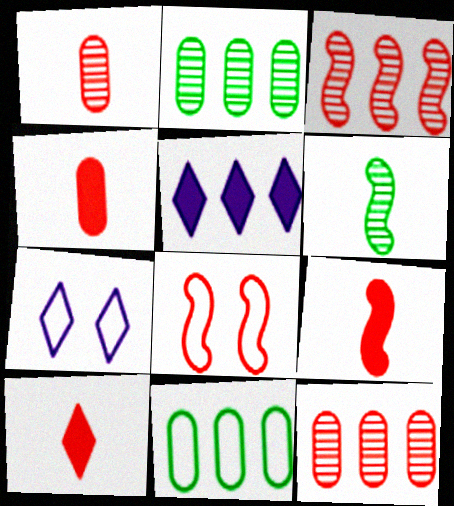[[2, 7, 9], 
[3, 5, 11], 
[3, 8, 9], 
[4, 9, 10], 
[8, 10, 12]]